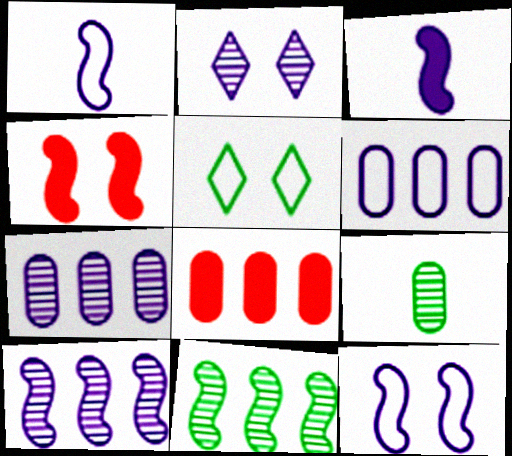[[1, 4, 11], 
[2, 3, 6], 
[3, 10, 12]]